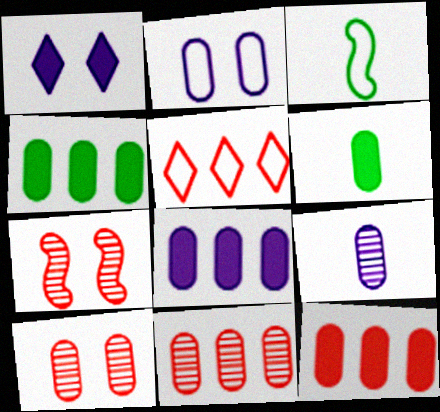[[1, 3, 11], 
[2, 3, 5], 
[2, 6, 11], 
[2, 8, 9], 
[4, 8, 12]]